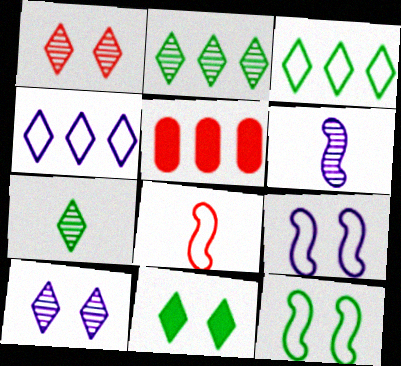[[1, 5, 8], 
[3, 7, 11], 
[5, 7, 9]]